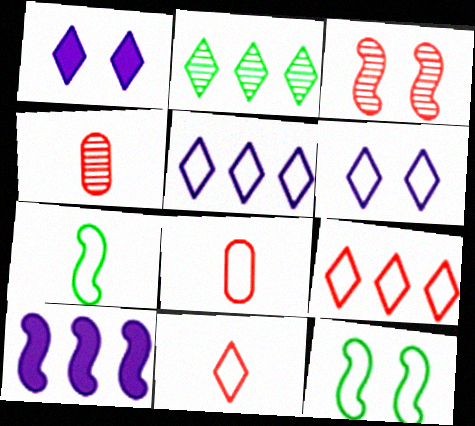[[1, 2, 11], 
[3, 7, 10], 
[5, 8, 12]]